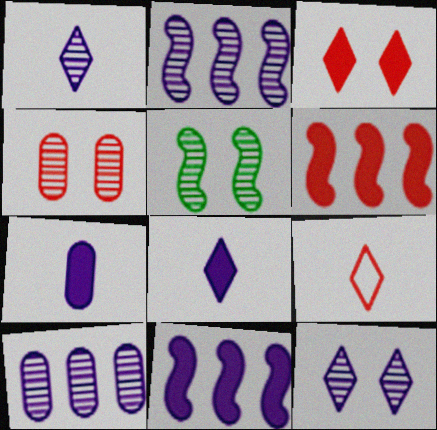[[4, 5, 12], 
[4, 6, 9]]